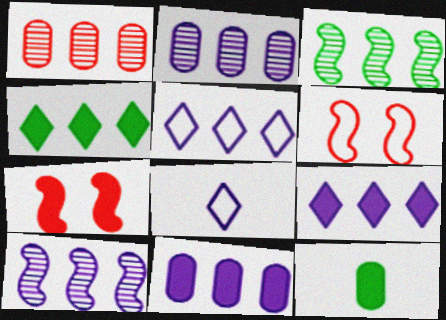[[5, 10, 11], 
[7, 9, 12]]